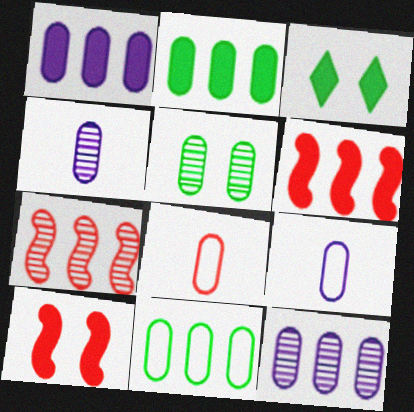[[1, 5, 8], 
[3, 7, 9]]